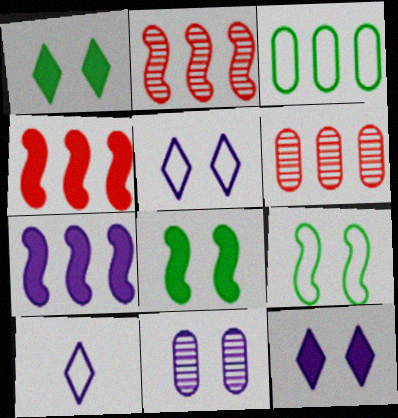[[6, 8, 10], 
[7, 10, 11]]